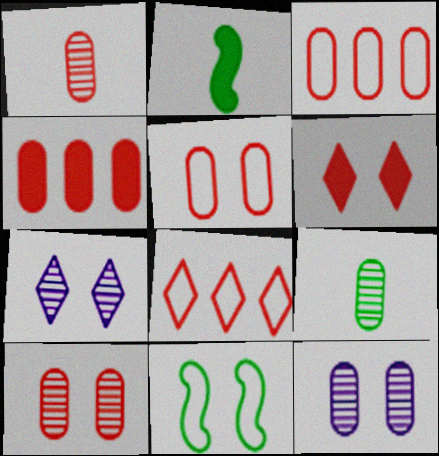[[1, 4, 5], 
[2, 3, 7], 
[2, 8, 12], 
[6, 11, 12]]